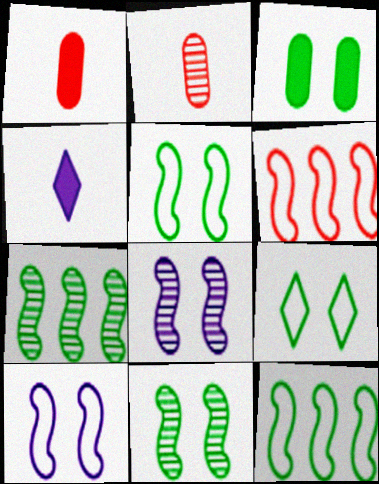[[3, 9, 11]]